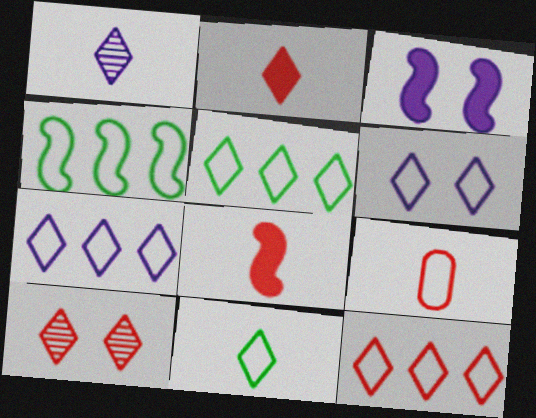[[1, 2, 11], 
[2, 10, 12], 
[4, 6, 9], 
[5, 7, 12], 
[6, 11, 12]]